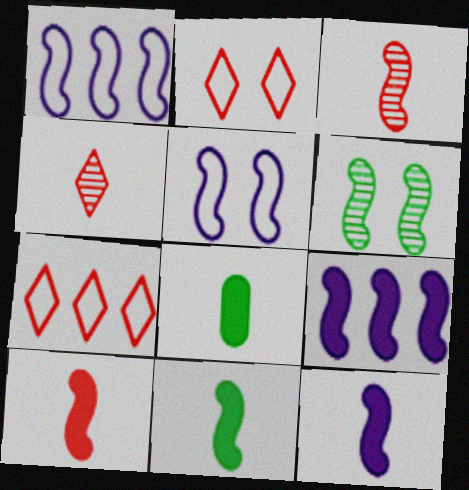[[1, 6, 10], 
[10, 11, 12]]